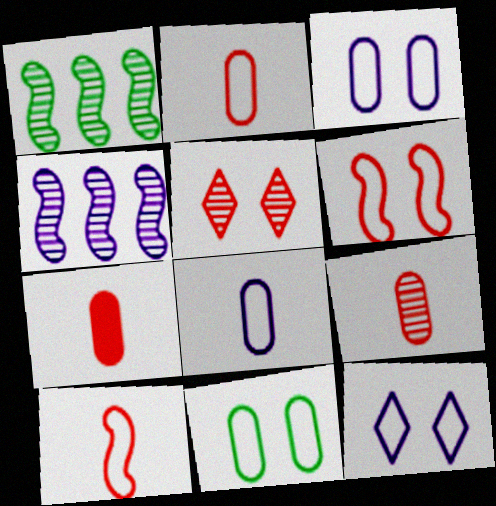[[1, 7, 12], 
[2, 7, 9], 
[6, 11, 12]]